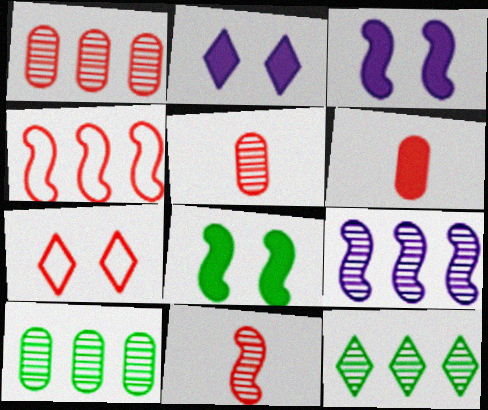[[1, 9, 12]]